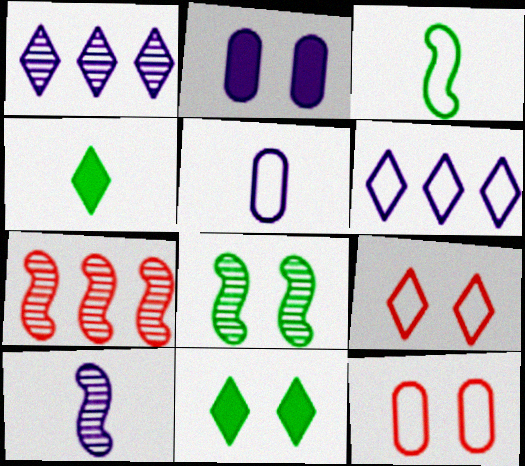[[1, 4, 9], 
[2, 6, 10], 
[2, 8, 9], 
[3, 6, 12], 
[5, 7, 11], 
[7, 8, 10]]